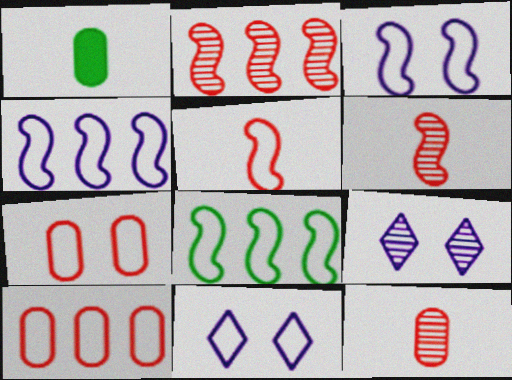[[1, 2, 11], 
[3, 5, 8]]